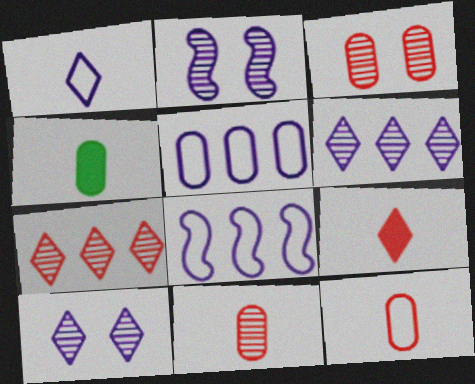[[3, 4, 5]]